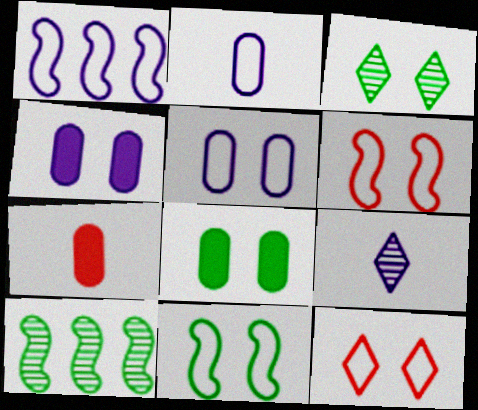[[1, 3, 7], 
[1, 4, 9], 
[3, 4, 6], 
[3, 8, 11], 
[5, 11, 12]]